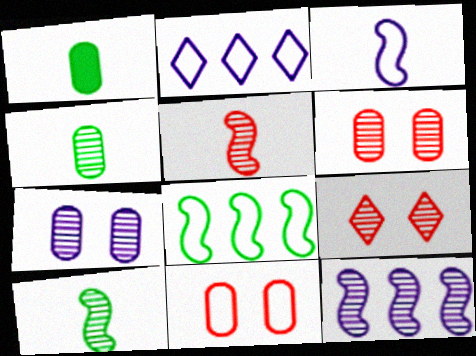[[4, 9, 12]]